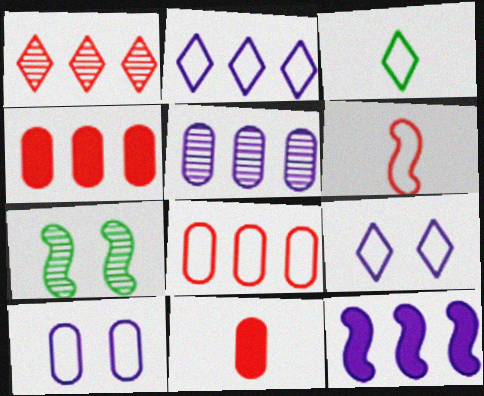[[2, 5, 12], 
[2, 7, 11], 
[6, 7, 12]]